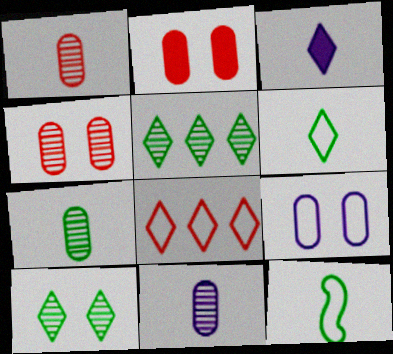[[1, 3, 12], 
[1, 7, 11], 
[3, 8, 10], 
[8, 9, 12]]